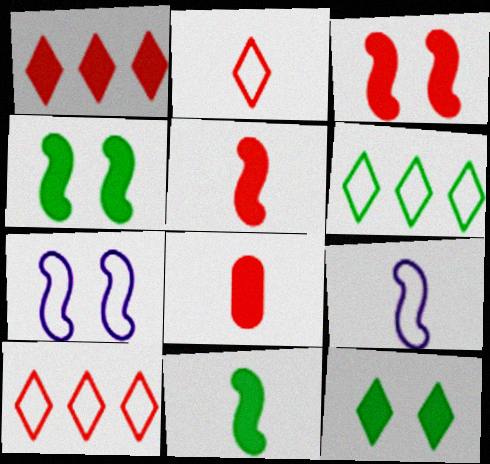[[1, 3, 8]]